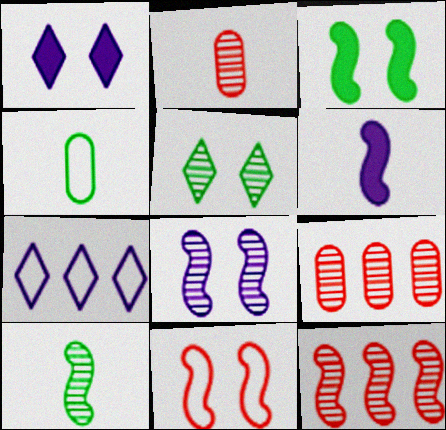[[1, 4, 12], 
[2, 3, 7], 
[3, 8, 11], 
[4, 7, 11], 
[8, 10, 12]]